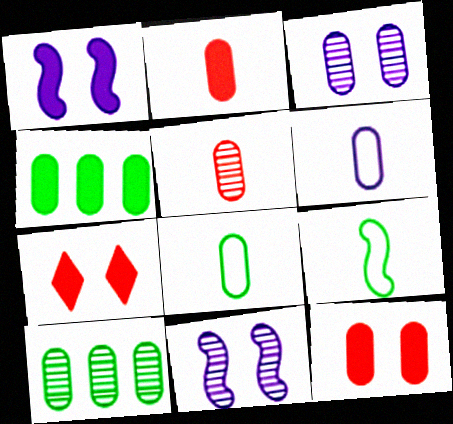[[3, 5, 10], 
[6, 10, 12]]